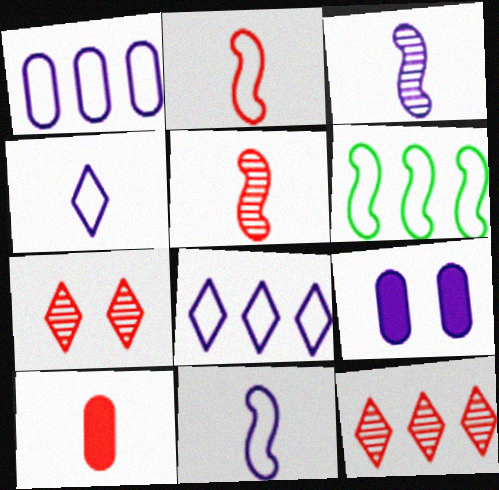[[3, 8, 9]]